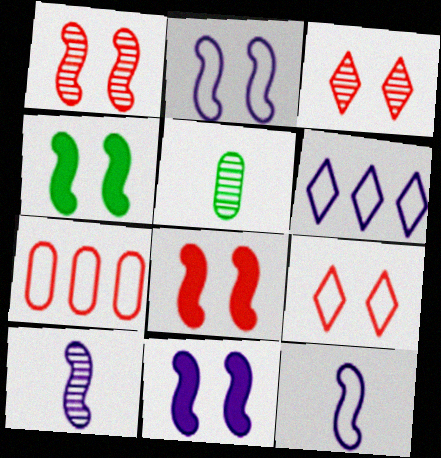[[1, 2, 4], 
[4, 8, 11], 
[5, 6, 8]]